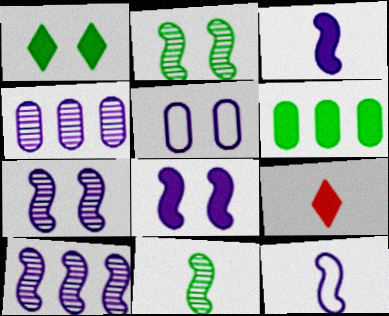[[6, 8, 9], 
[8, 10, 12]]